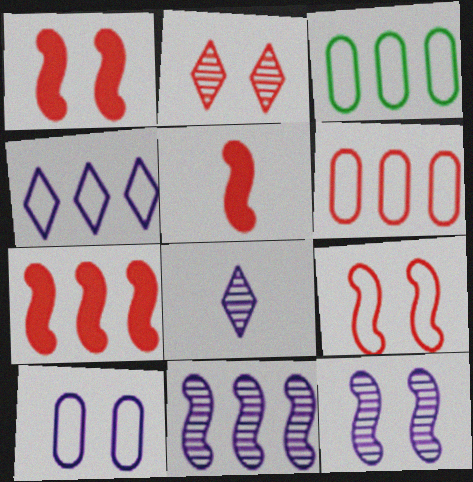[[1, 3, 8], 
[1, 5, 7], 
[2, 5, 6]]